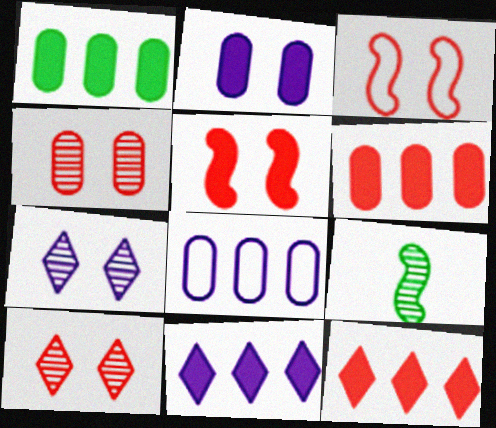[]